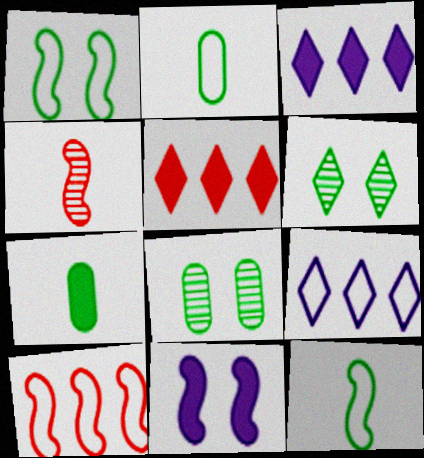[[5, 7, 11]]